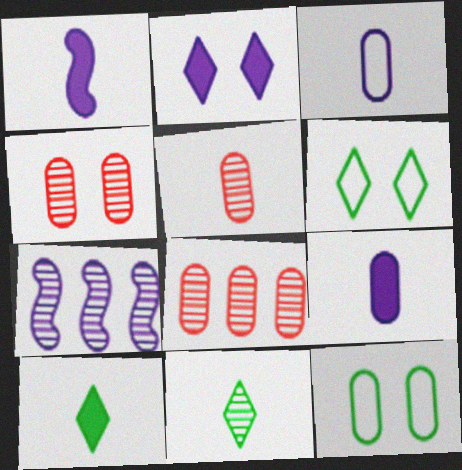[[1, 6, 8], 
[2, 3, 7], 
[4, 5, 8], 
[4, 7, 11], 
[8, 9, 12]]